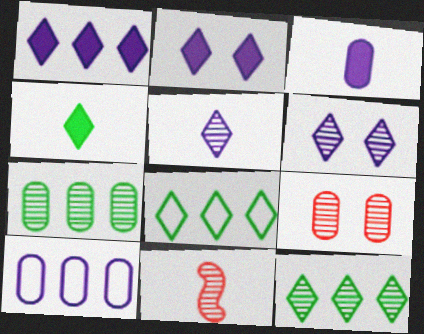[[6, 7, 11]]